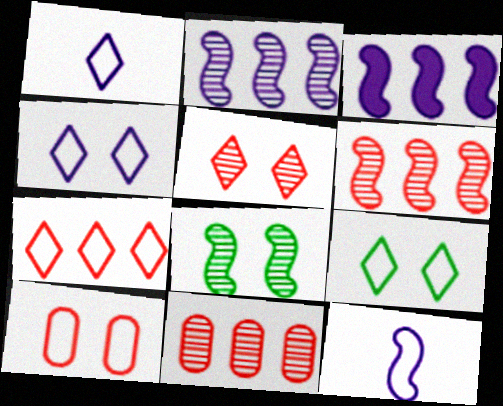[[1, 7, 9]]